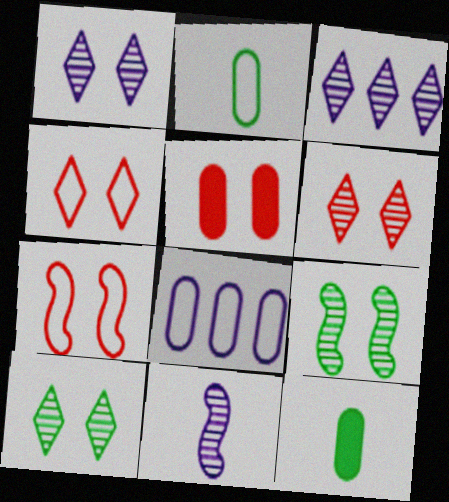[[1, 6, 10], 
[3, 7, 12], 
[5, 6, 7]]